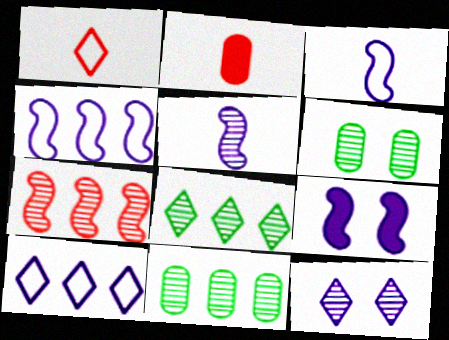[[1, 9, 11], 
[4, 5, 9]]